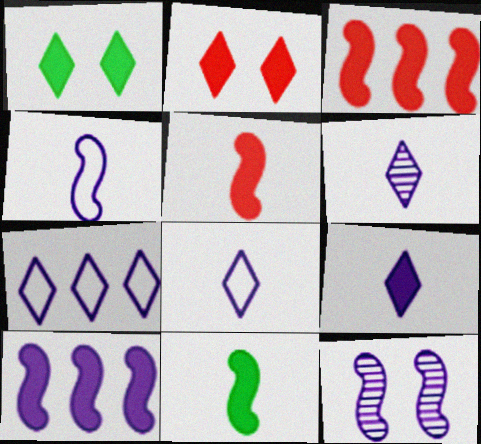[[4, 10, 12], 
[6, 8, 9]]